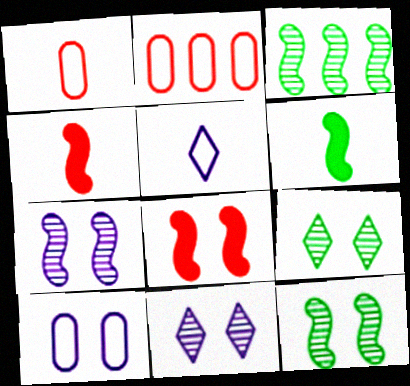[[2, 6, 11], 
[8, 9, 10]]